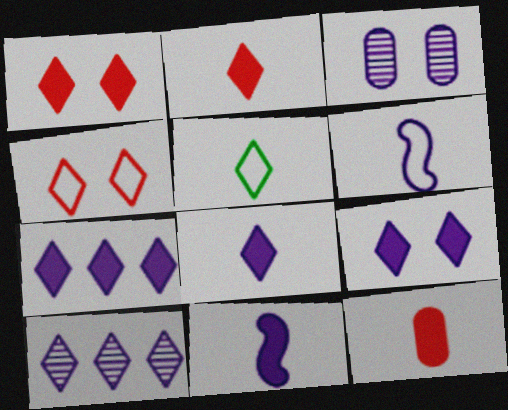[[1, 5, 10], 
[3, 6, 7], 
[7, 8, 9]]